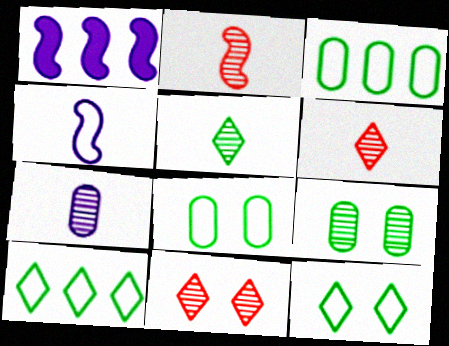[[1, 6, 8], 
[2, 5, 7]]